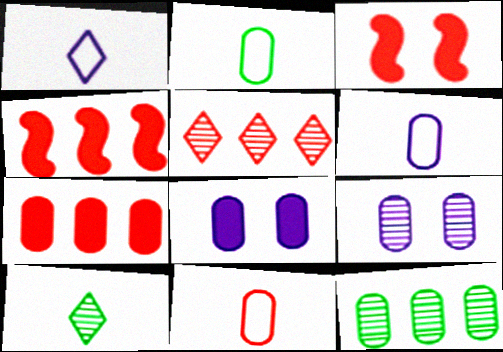[[1, 3, 12], 
[2, 6, 11], 
[2, 7, 9], 
[3, 5, 11], 
[8, 11, 12]]